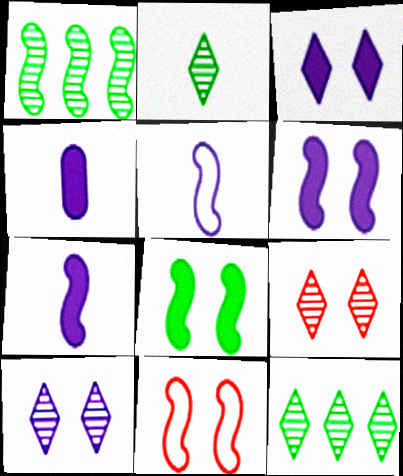[[1, 7, 11], 
[4, 11, 12]]